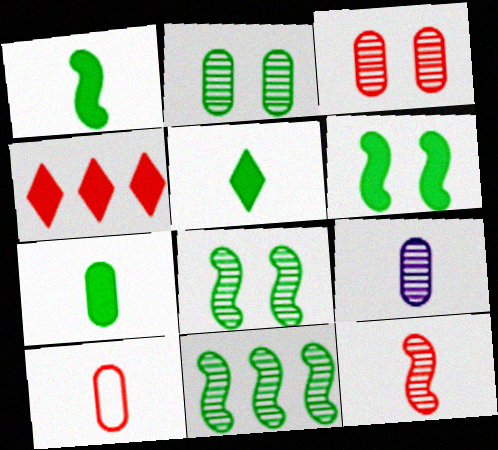[[1, 5, 7], 
[7, 9, 10]]